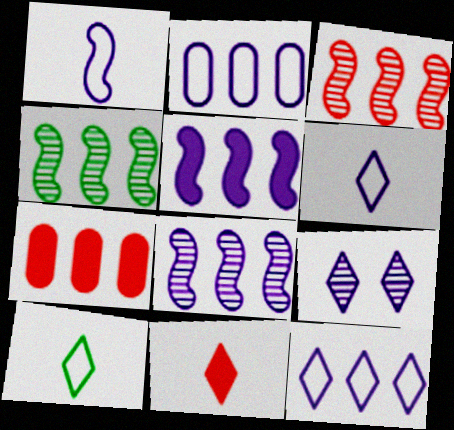[[3, 4, 8], 
[4, 7, 12]]